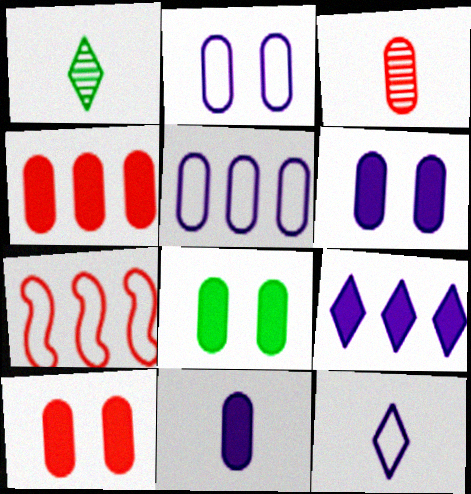[[1, 6, 7], 
[3, 5, 8], 
[4, 8, 11], 
[6, 8, 10]]